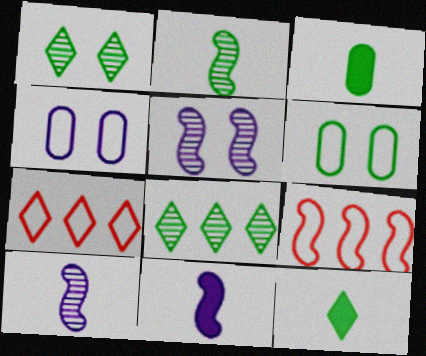[[3, 5, 7]]